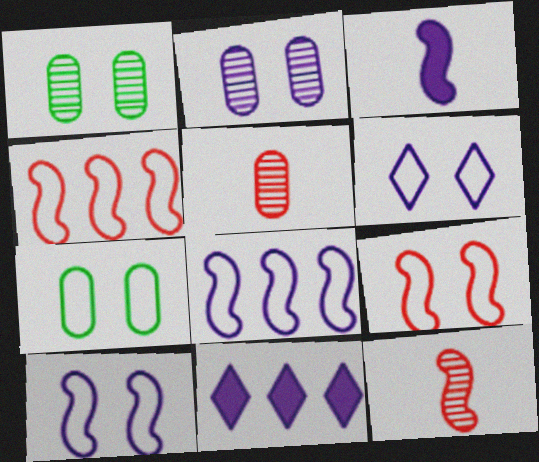[[6, 7, 9], 
[7, 11, 12]]